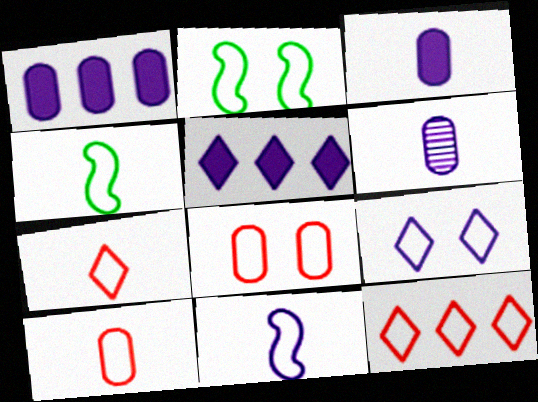[[2, 8, 9]]